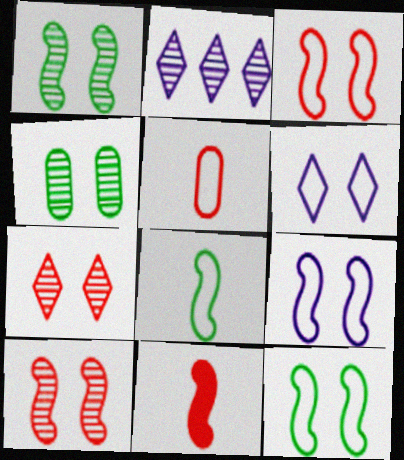[[3, 9, 12]]